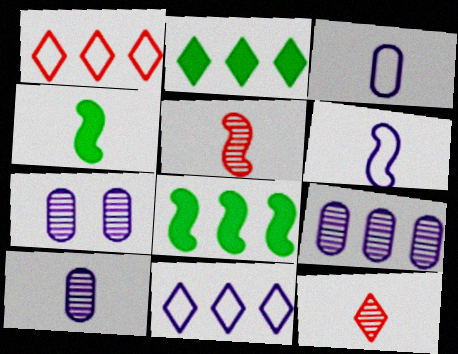[[1, 4, 7], 
[1, 8, 9], 
[3, 4, 12], 
[4, 5, 6], 
[7, 9, 10]]